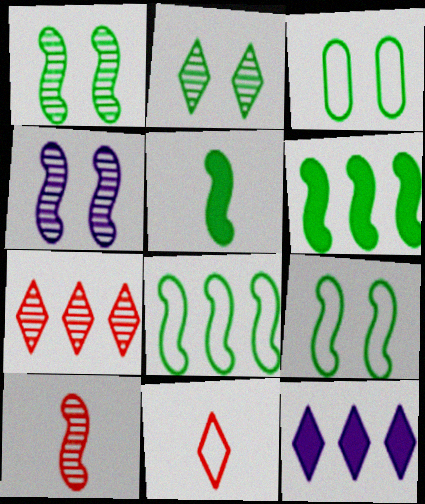[[1, 5, 8], 
[2, 11, 12], 
[3, 10, 12]]